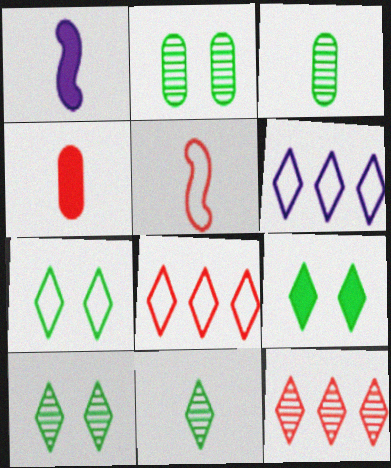[[1, 2, 8], 
[7, 9, 10]]